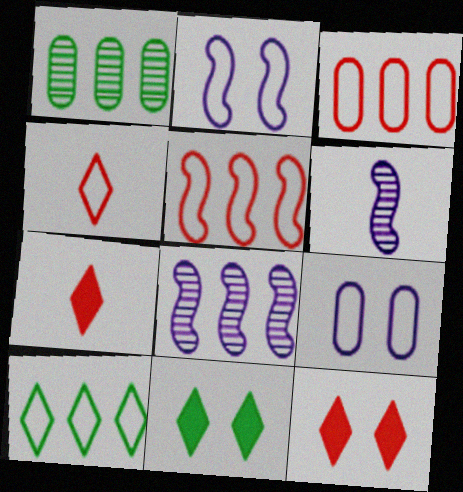[[1, 2, 7], 
[3, 6, 11]]